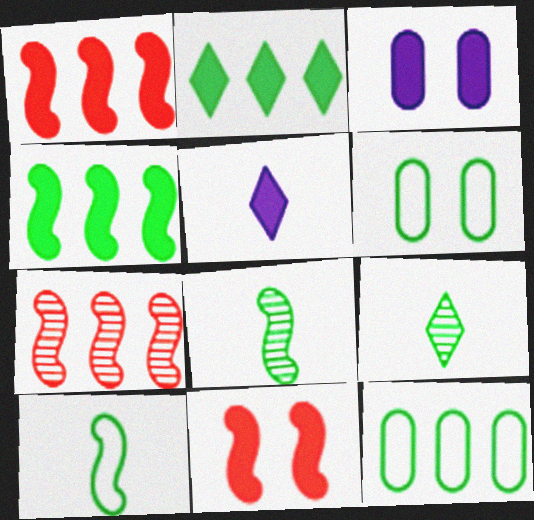[[2, 6, 8], 
[4, 6, 9], 
[5, 6, 7]]